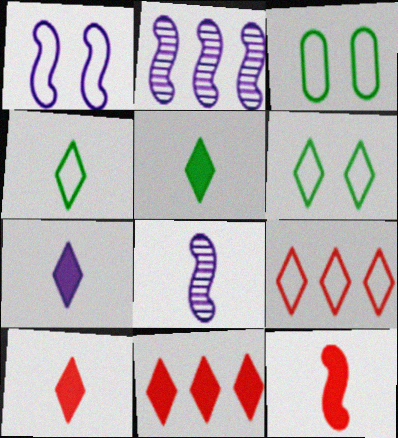[[2, 3, 10], 
[3, 8, 11], 
[5, 7, 10]]